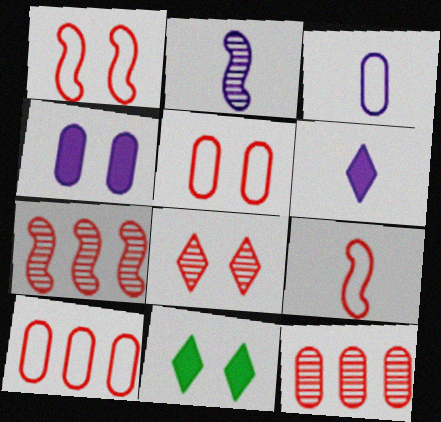[[2, 3, 6], 
[2, 10, 11], 
[3, 7, 11]]